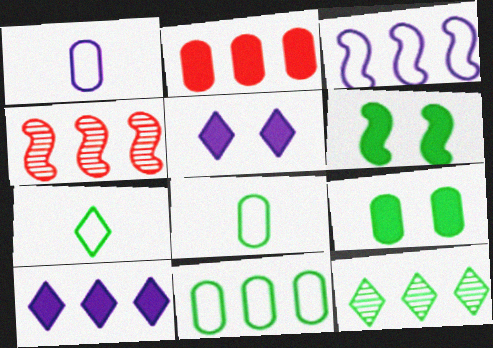[[2, 3, 12], 
[4, 5, 8], 
[4, 10, 11], 
[6, 8, 12]]